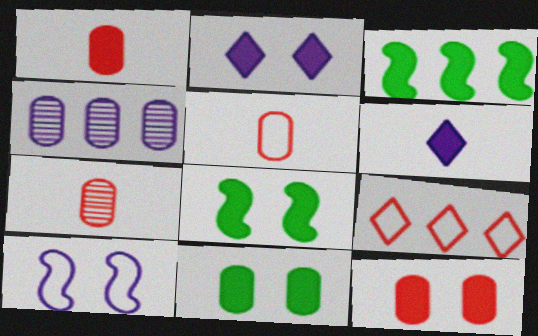[[1, 2, 3], 
[1, 5, 7], 
[2, 8, 12], 
[3, 4, 9], 
[3, 6, 12], 
[4, 5, 11], 
[4, 6, 10]]